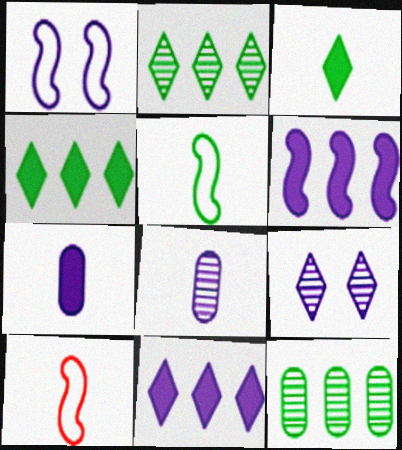[[1, 8, 11], 
[3, 8, 10]]